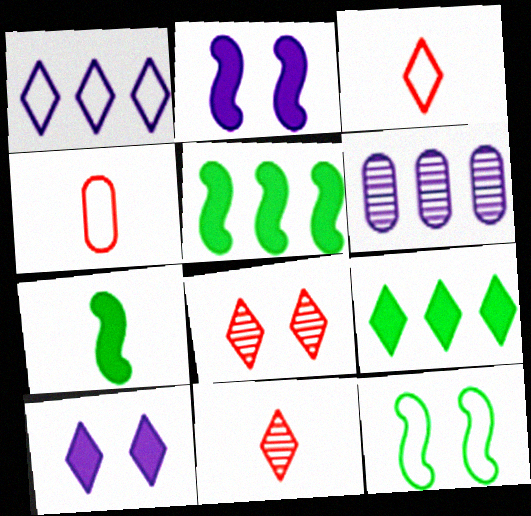[[1, 4, 12]]